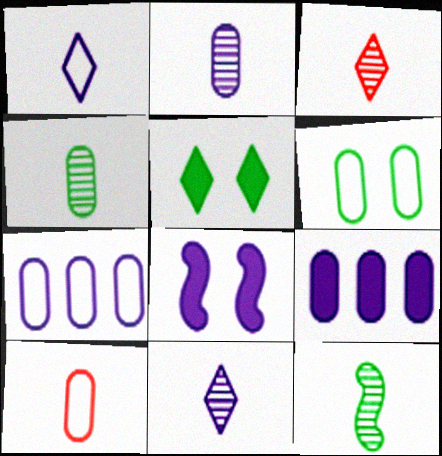[[2, 3, 12], 
[6, 7, 10], 
[7, 8, 11]]